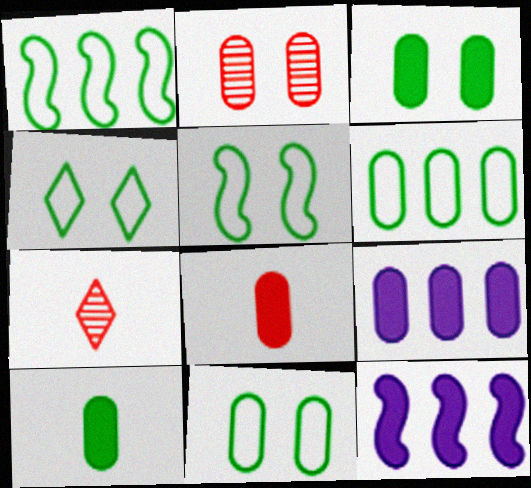[[3, 8, 9], 
[4, 5, 11], 
[5, 7, 9], 
[7, 11, 12]]